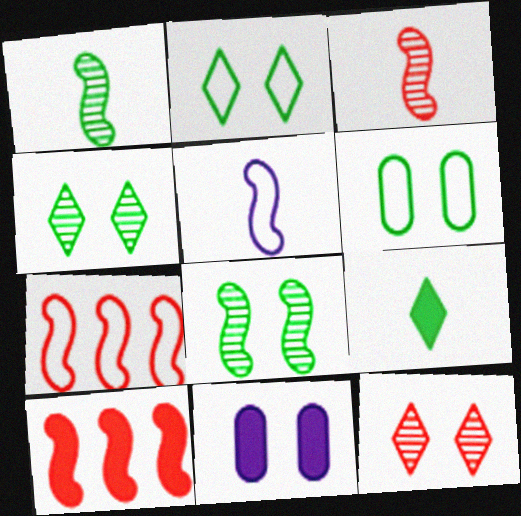[[5, 8, 10], 
[9, 10, 11]]